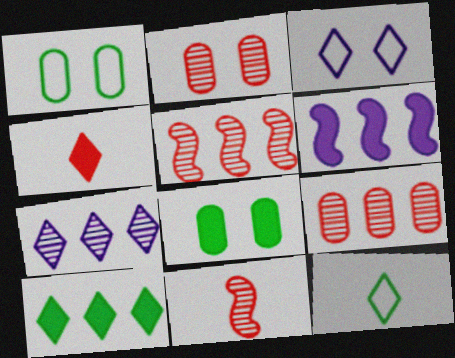[[2, 6, 12], 
[4, 6, 8]]